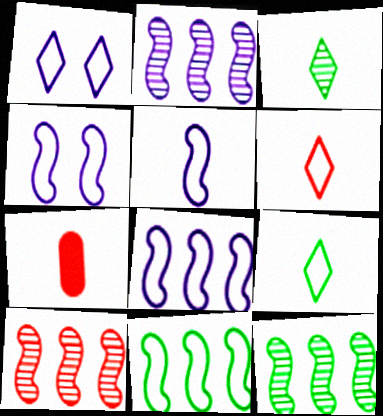[[1, 7, 12], 
[2, 10, 12], 
[3, 5, 7], 
[4, 5, 8]]